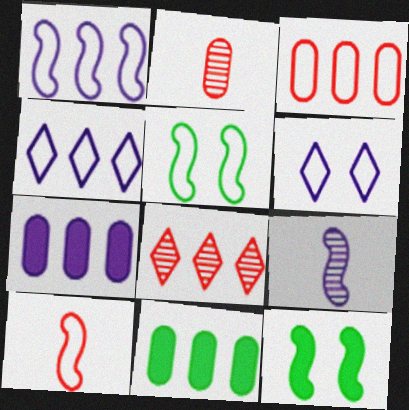[[1, 5, 10], 
[1, 8, 11], 
[2, 4, 12], 
[6, 7, 9]]